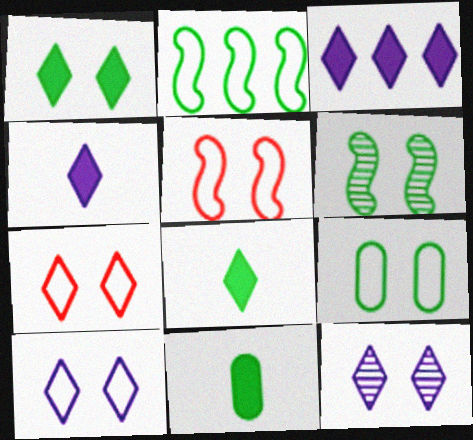[[1, 6, 9], 
[1, 7, 12], 
[5, 9, 10]]